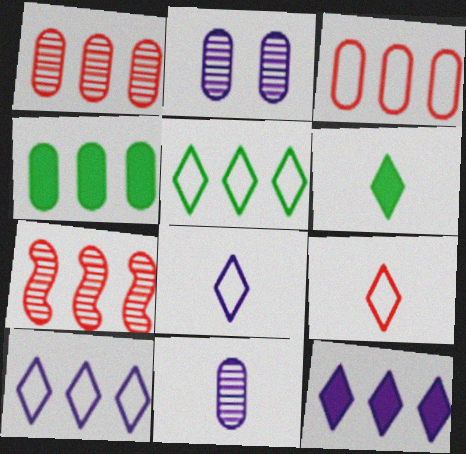[[4, 7, 10]]